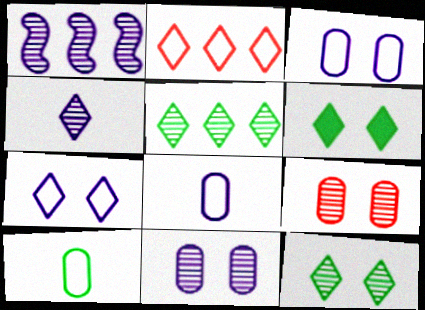[[1, 4, 11], 
[2, 4, 6]]